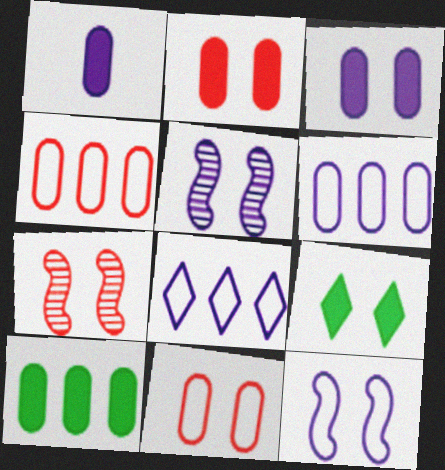[[1, 2, 10], 
[1, 5, 8], 
[5, 9, 11]]